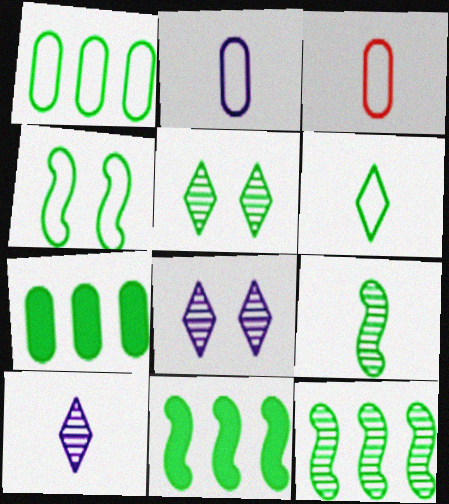[[1, 4, 6], 
[3, 8, 11], 
[4, 9, 11]]